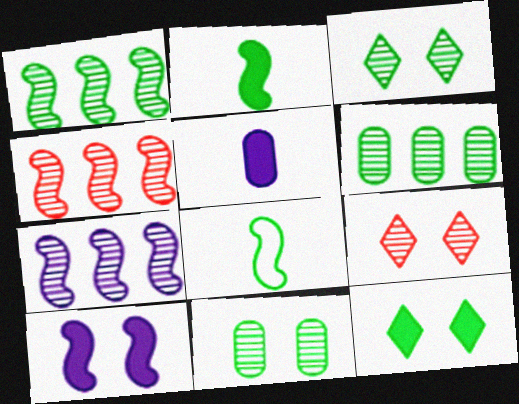[[1, 4, 7], 
[4, 8, 10], 
[6, 8, 12]]